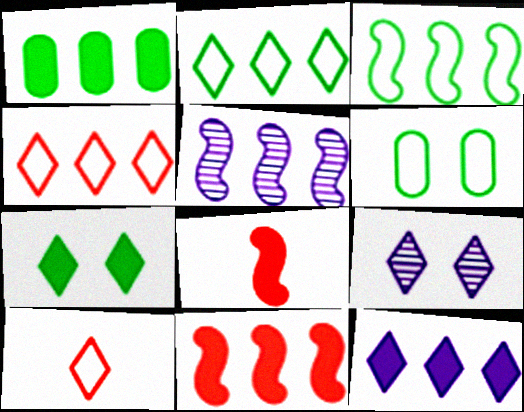[[1, 4, 5], 
[1, 11, 12], 
[3, 5, 11]]